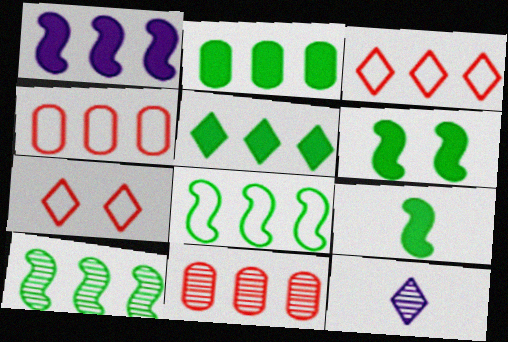[[4, 6, 12], 
[5, 7, 12]]